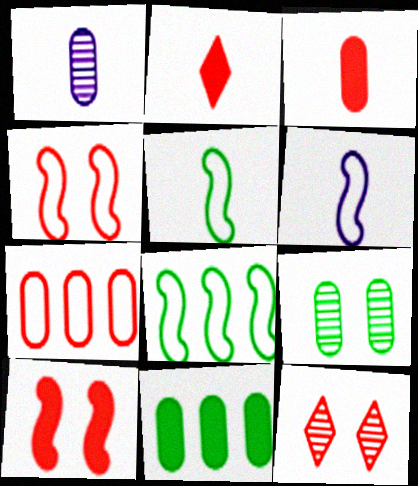[[1, 2, 5], 
[4, 6, 8], 
[6, 11, 12]]